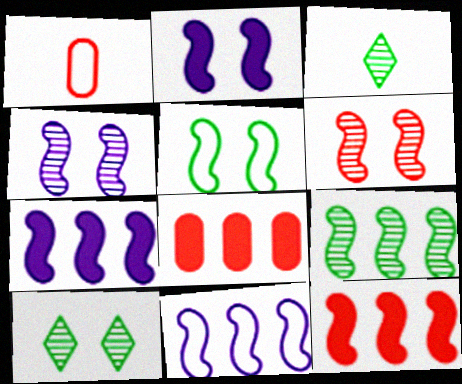[[1, 7, 10], 
[2, 5, 6], 
[9, 11, 12]]